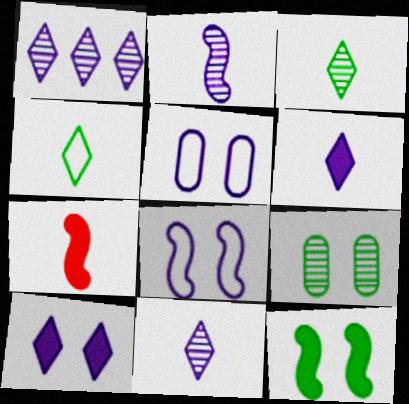[]